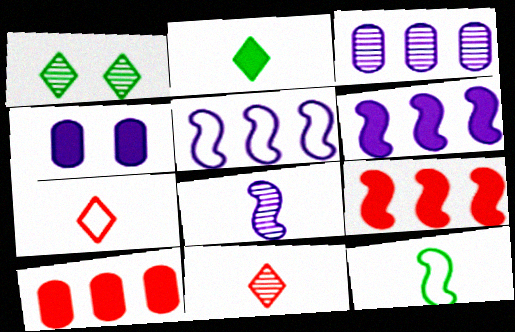[[2, 4, 9]]